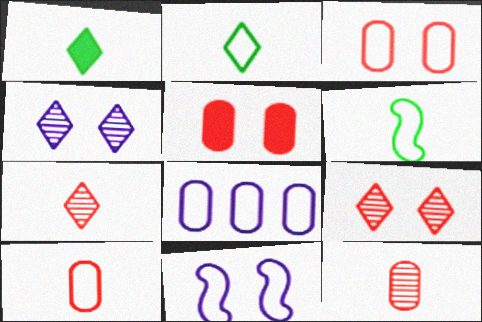[]